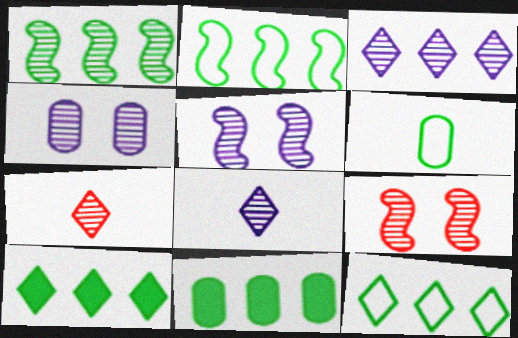[[1, 4, 7], 
[1, 11, 12]]